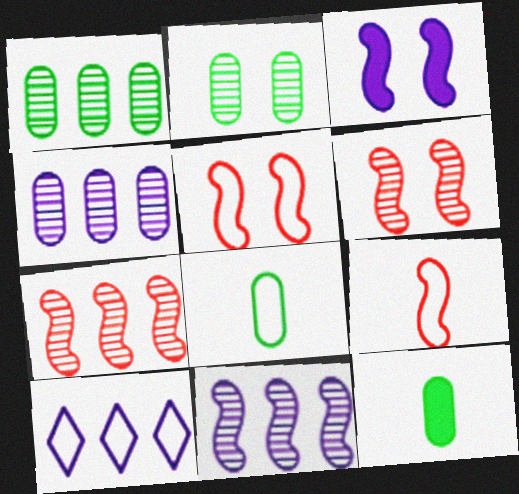[[5, 8, 10], 
[6, 10, 12]]